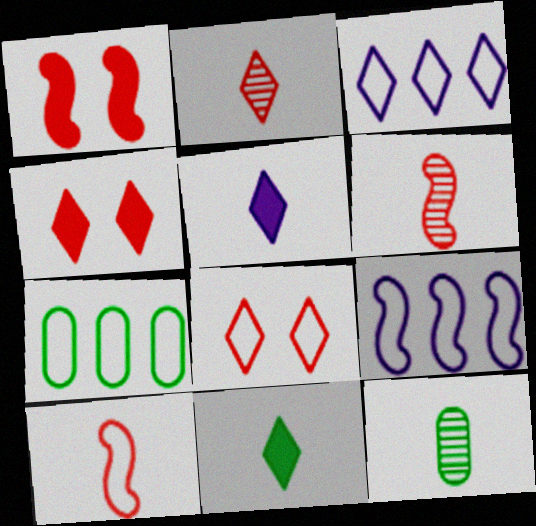[[1, 3, 12], 
[4, 9, 12], 
[5, 10, 12]]